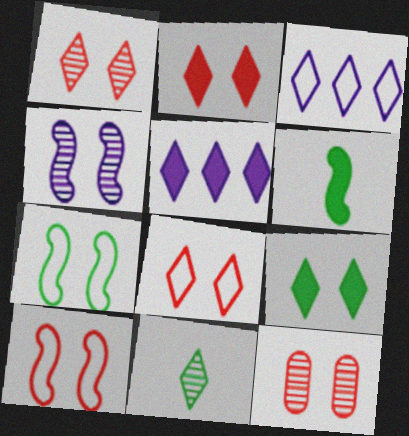[[1, 2, 8], 
[2, 3, 11], 
[2, 10, 12], 
[3, 6, 12], 
[5, 8, 11]]